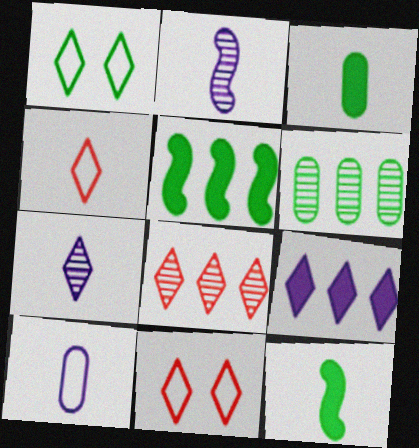[[1, 6, 12], 
[2, 3, 4]]